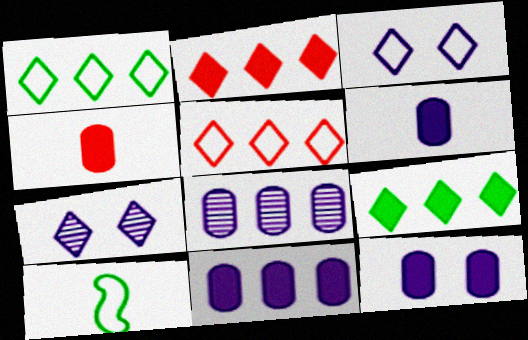[[6, 11, 12]]